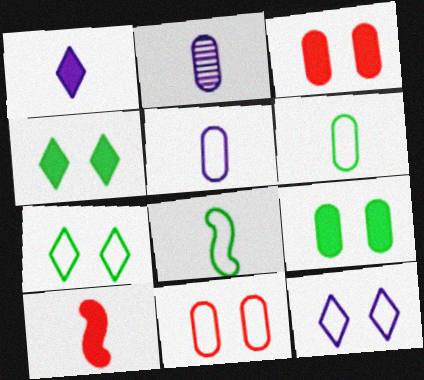[]